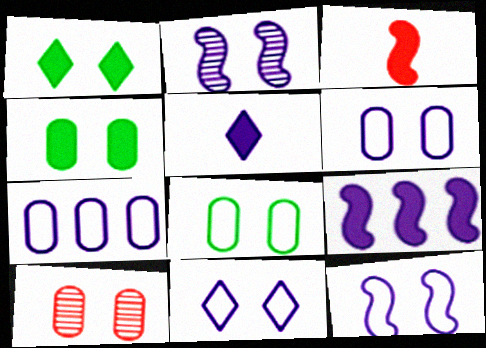[[1, 10, 12], 
[2, 5, 7], 
[4, 6, 10], 
[6, 11, 12]]